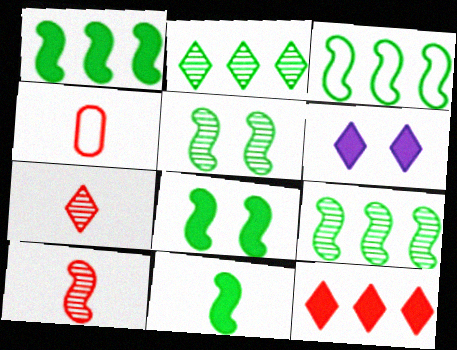[[1, 3, 9], 
[1, 8, 11], 
[3, 5, 11], 
[4, 6, 9]]